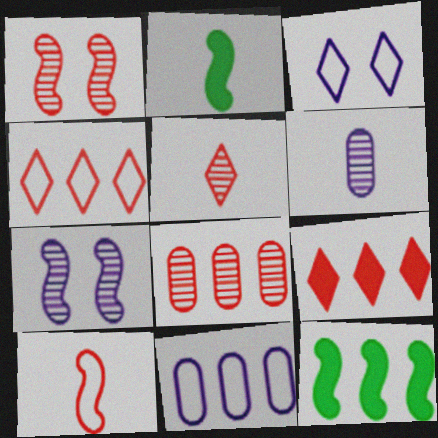[[1, 5, 8], 
[2, 3, 8], 
[7, 10, 12]]